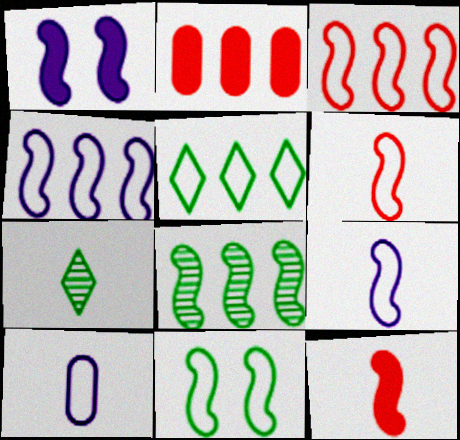[[1, 6, 8], 
[3, 9, 11], 
[4, 6, 11], 
[7, 10, 12]]